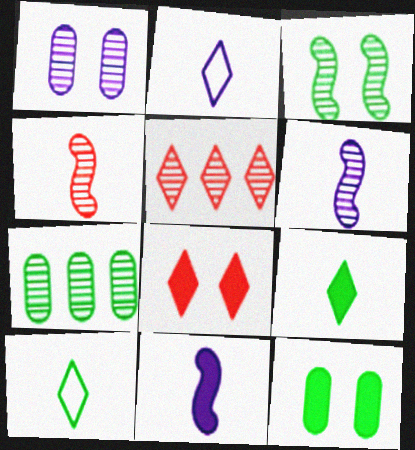[]